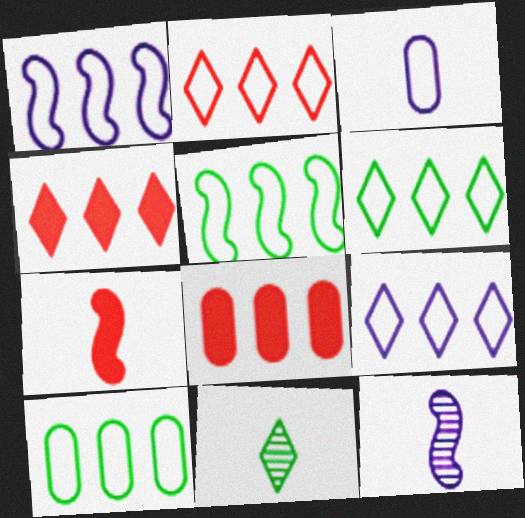[[1, 2, 10], 
[2, 6, 9], 
[3, 7, 11], 
[5, 6, 10]]